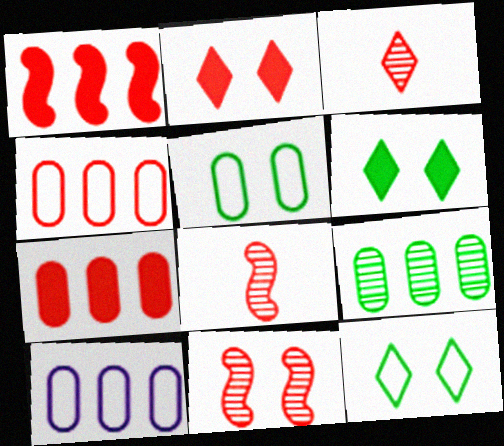[[2, 4, 8], 
[6, 8, 10], 
[7, 9, 10]]